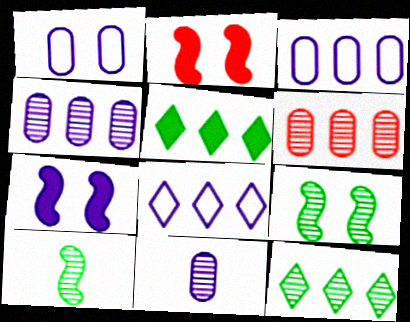[[7, 8, 11]]